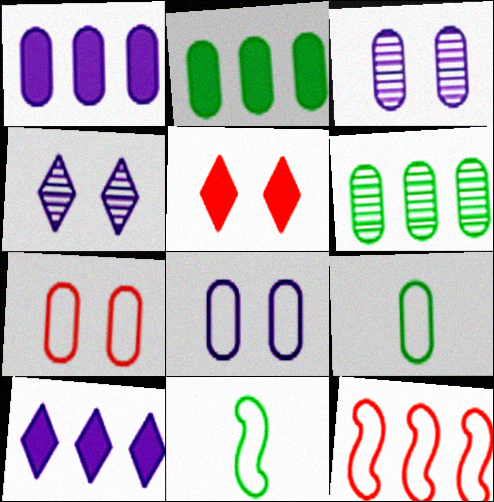[[6, 10, 12]]